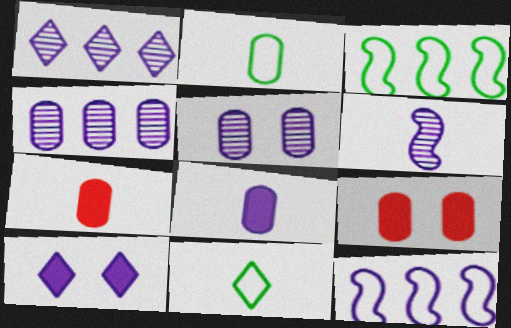[[1, 5, 6], 
[2, 4, 9], 
[6, 7, 11]]